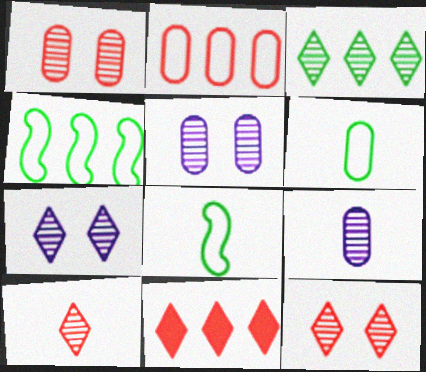[[3, 7, 10], 
[5, 8, 11]]